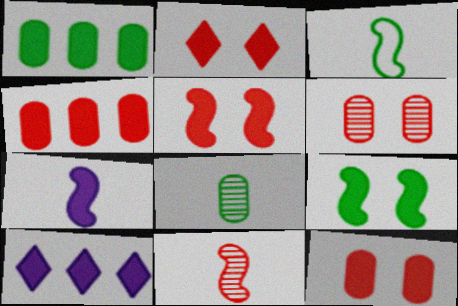[[1, 2, 7], 
[2, 5, 12], 
[3, 6, 10], 
[3, 7, 11]]